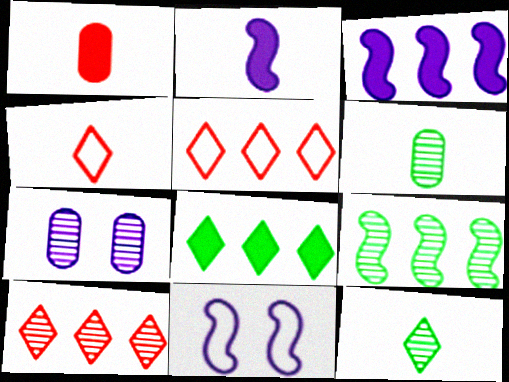[[2, 4, 6]]